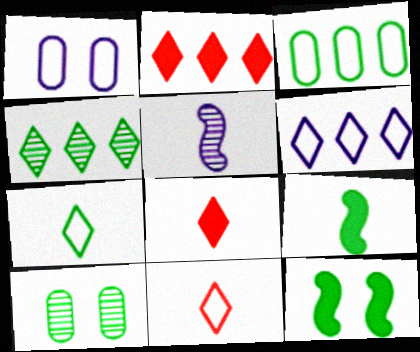[[2, 4, 6]]